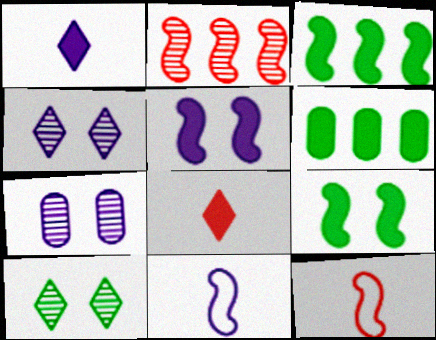[[2, 9, 11], 
[4, 6, 12], 
[5, 6, 8]]